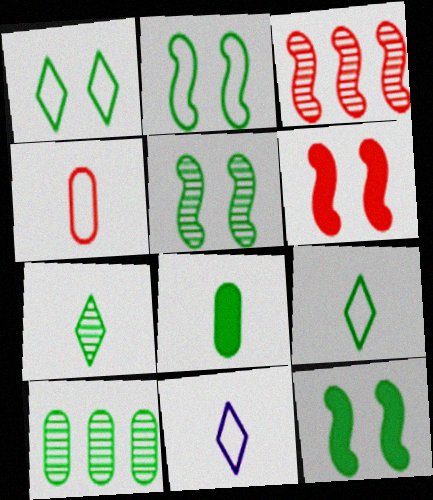[[2, 5, 12], 
[5, 7, 10], 
[6, 10, 11], 
[9, 10, 12]]